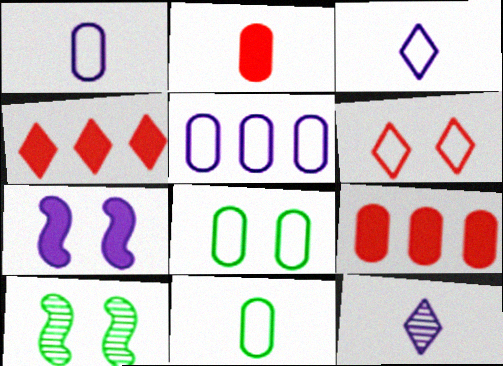[[1, 4, 10], 
[3, 9, 10], 
[5, 7, 12]]